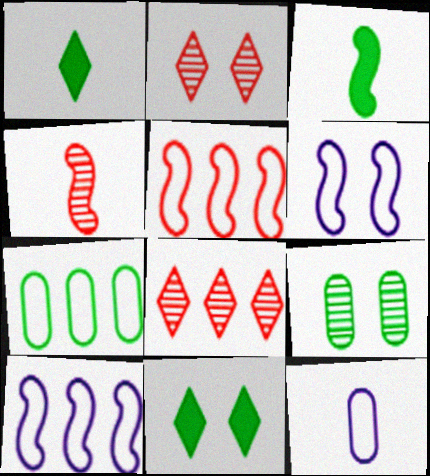[[1, 4, 12]]